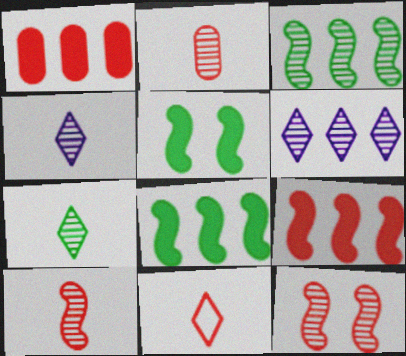[[1, 11, 12]]